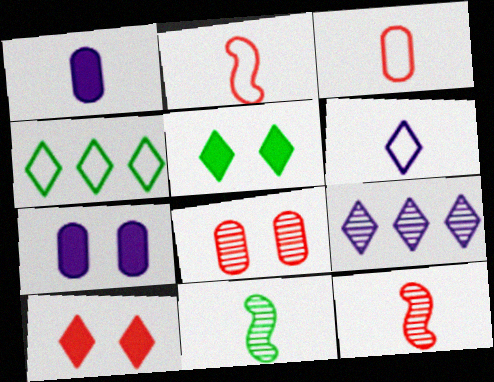[[4, 7, 12], 
[8, 9, 11]]